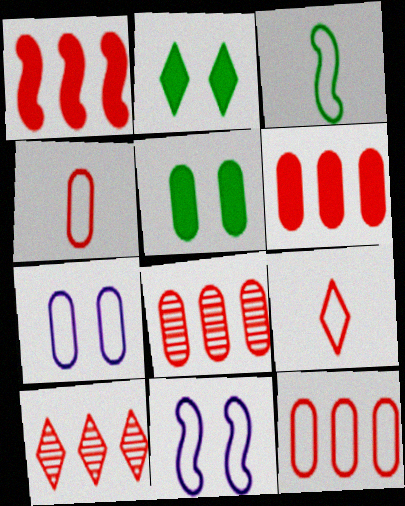[[1, 10, 12], 
[6, 8, 12]]